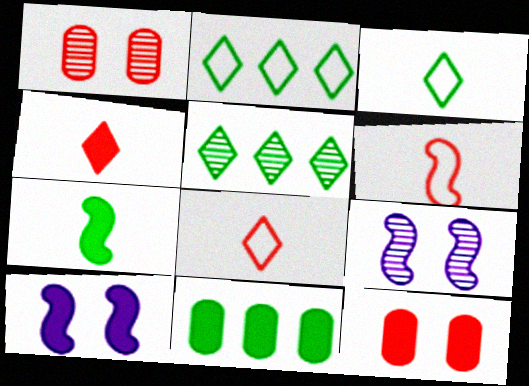[[4, 10, 11], 
[8, 9, 11]]